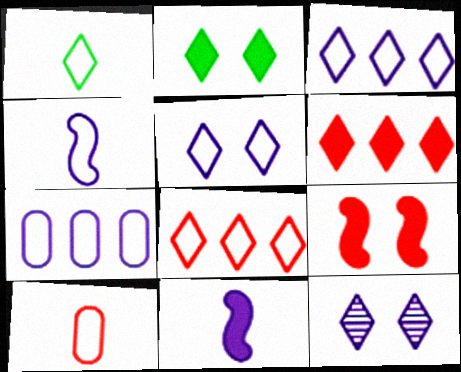[[1, 4, 10], 
[1, 5, 8], 
[1, 6, 12], 
[4, 5, 7], 
[7, 11, 12]]